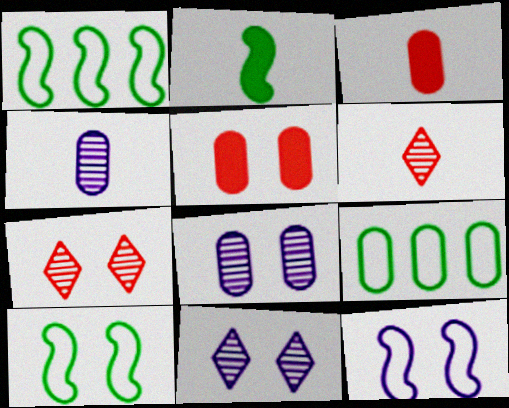[[1, 3, 11], 
[3, 8, 9], 
[4, 5, 9], 
[5, 10, 11]]